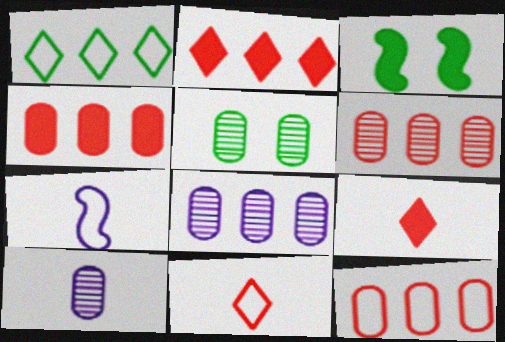[[2, 5, 7], 
[3, 8, 11], 
[4, 6, 12], 
[5, 6, 10]]